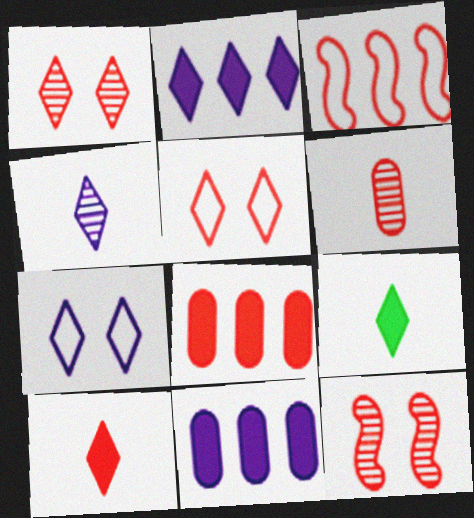[[2, 4, 7]]